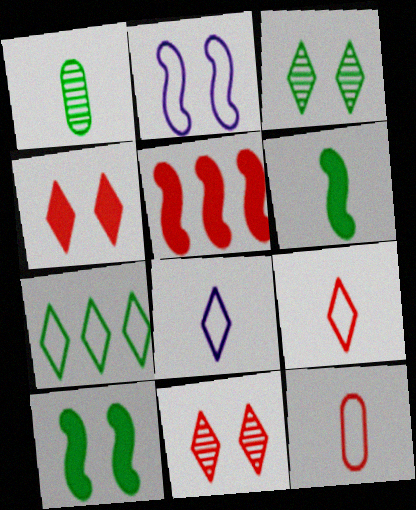[[1, 7, 10], 
[2, 7, 12], 
[5, 11, 12]]